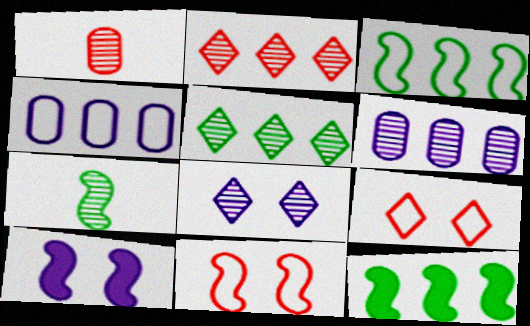[[2, 4, 12]]